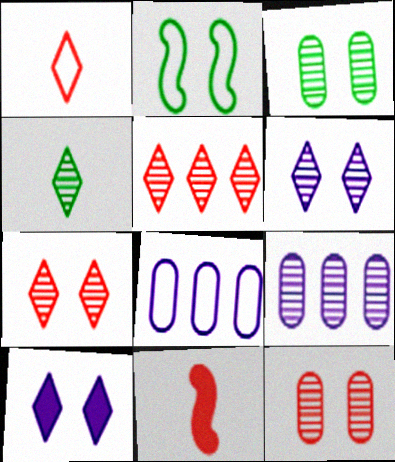[[1, 2, 8], 
[2, 10, 12], 
[4, 5, 6]]